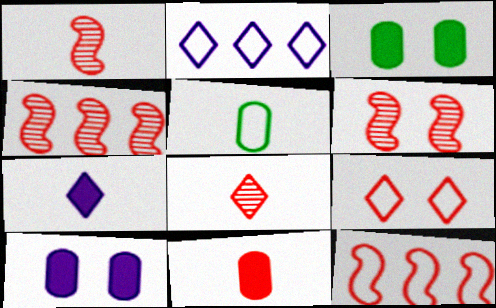[[1, 2, 3], 
[1, 4, 6], 
[1, 5, 7], 
[4, 9, 11]]